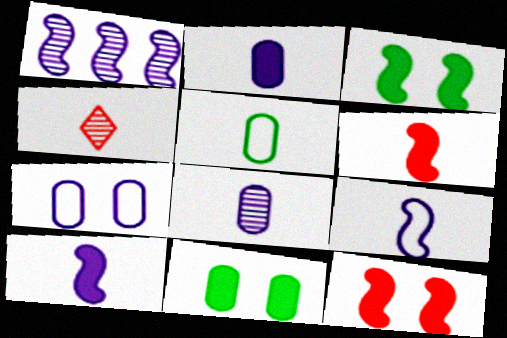[[4, 5, 10]]